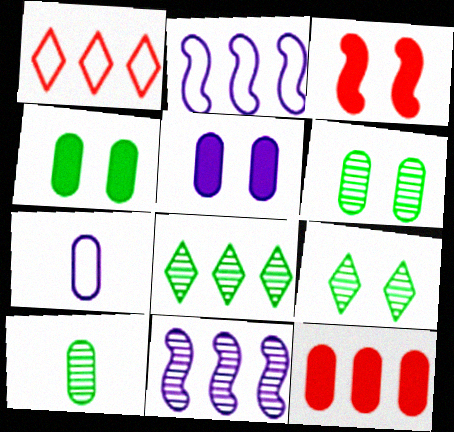[[2, 8, 12], 
[3, 7, 8], 
[6, 7, 12]]